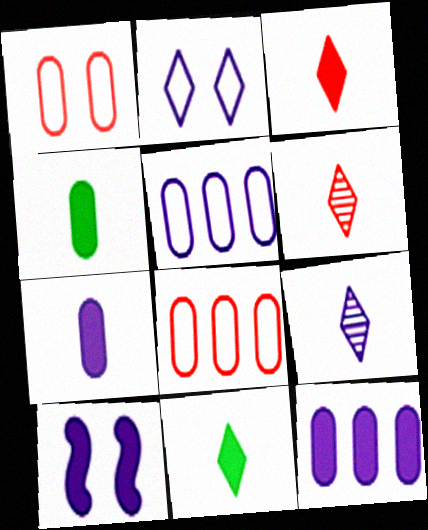[[5, 9, 10]]